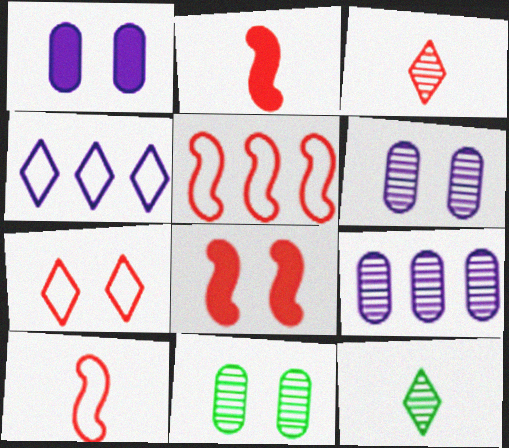[[1, 5, 12], 
[2, 4, 11]]